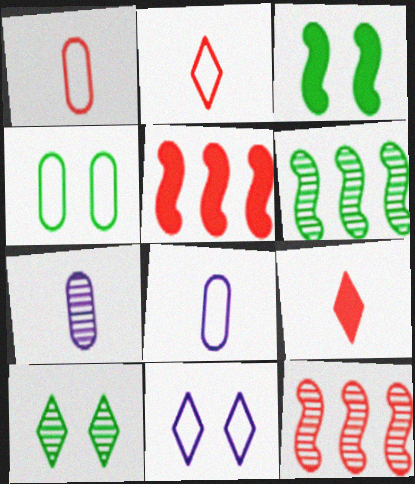[[3, 4, 10], 
[5, 8, 10], 
[7, 10, 12]]